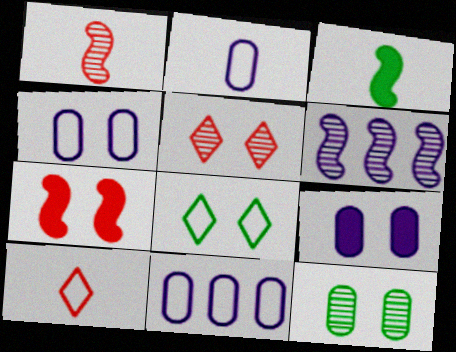[[2, 4, 11], 
[3, 5, 11]]